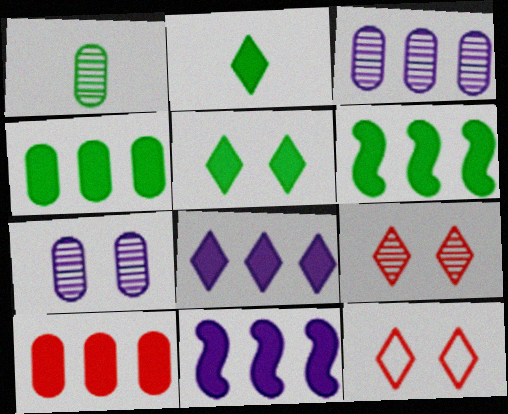[[1, 11, 12], 
[6, 8, 10]]